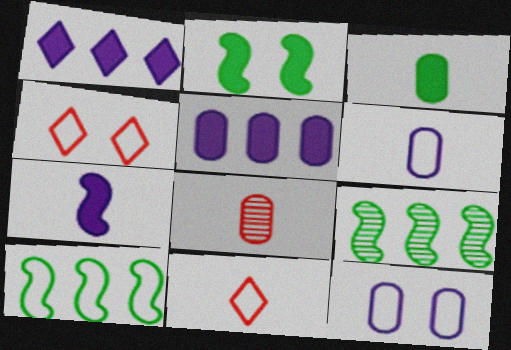[[3, 6, 8], 
[4, 6, 10], 
[10, 11, 12]]